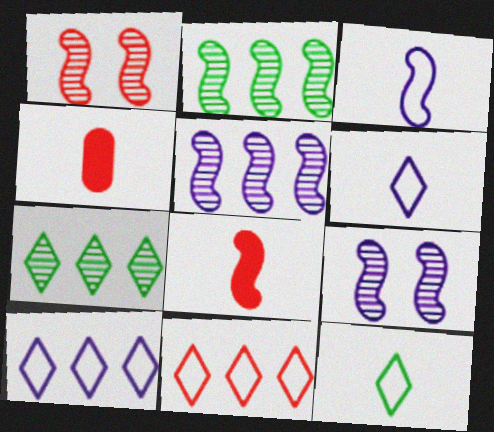[[1, 4, 11]]